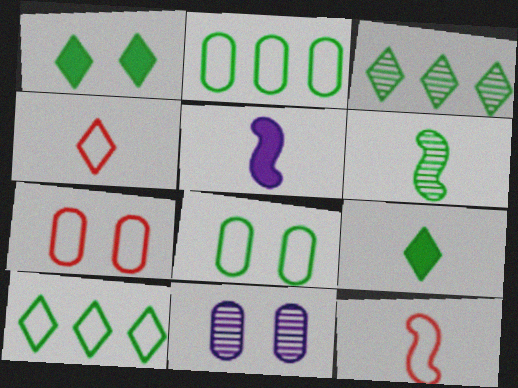[[1, 2, 6], 
[3, 5, 7], 
[5, 6, 12]]